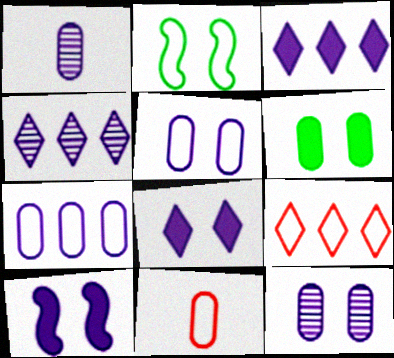[]